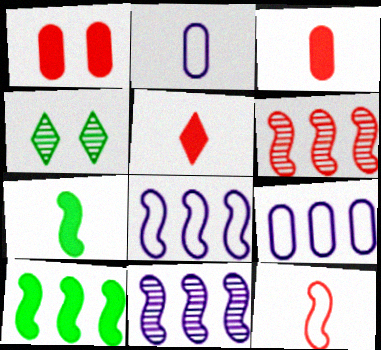[[3, 4, 8], 
[6, 8, 10]]